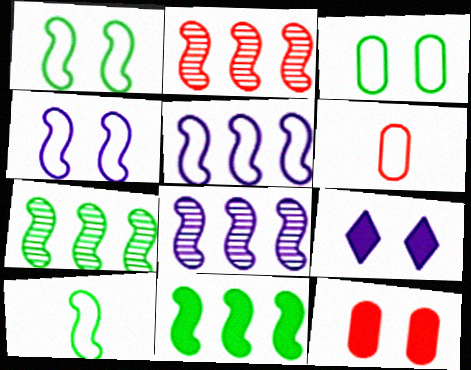[[2, 5, 11], 
[2, 7, 8], 
[6, 7, 9]]